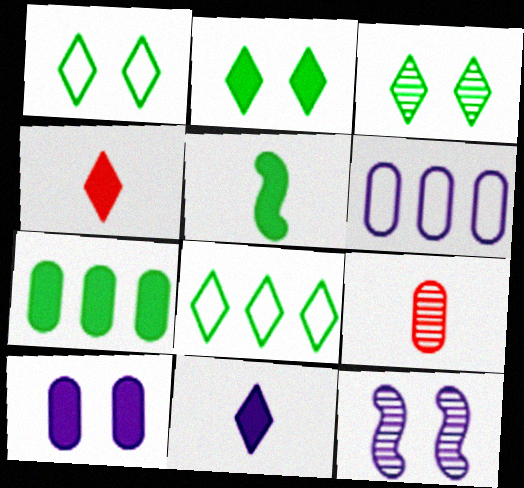[[1, 2, 3], 
[2, 5, 7], 
[6, 11, 12]]